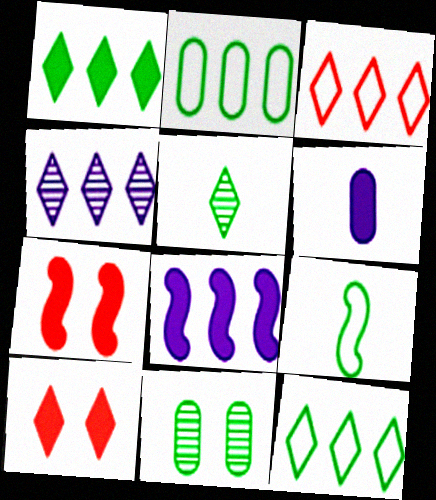[[1, 3, 4], 
[1, 6, 7], 
[1, 9, 11]]